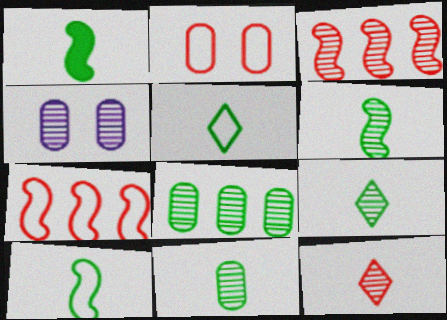[[1, 5, 11], 
[1, 6, 10], 
[3, 4, 9], 
[6, 9, 11]]